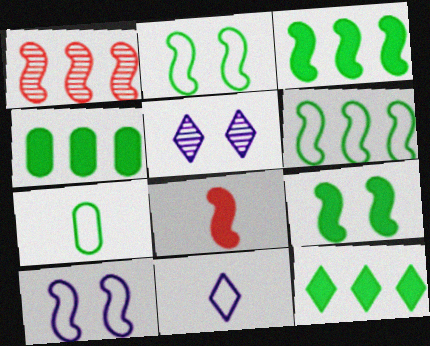[[3, 4, 12]]